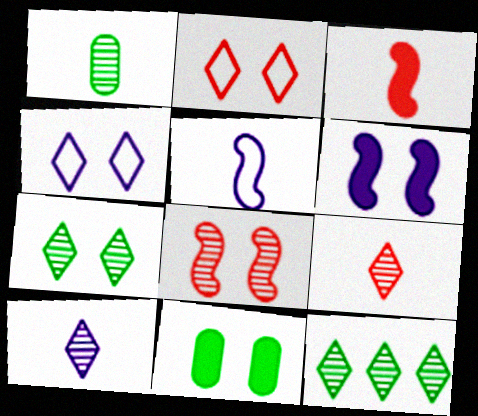[[4, 8, 11]]